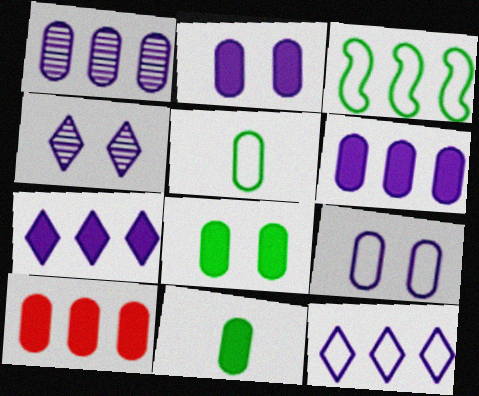[[2, 10, 11]]